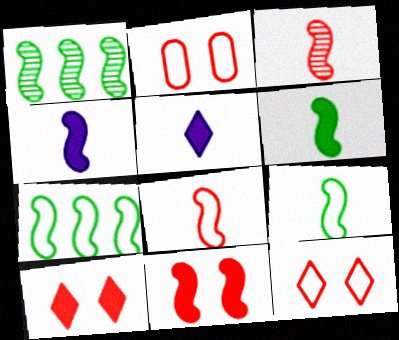[[1, 2, 5], 
[3, 4, 9]]